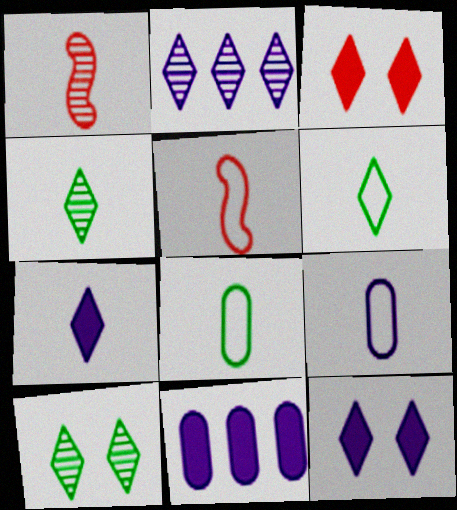[[1, 7, 8], 
[2, 3, 6], 
[5, 6, 9], 
[5, 10, 11]]